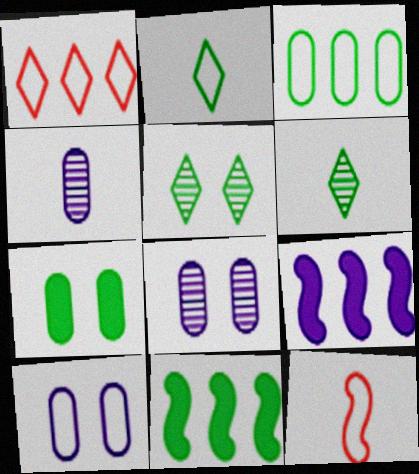[]